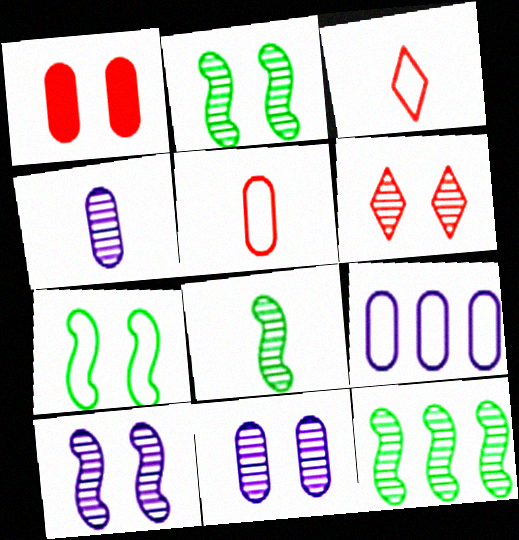[[2, 6, 11], 
[2, 8, 12], 
[3, 7, 9], 
[4, 6, 12]]